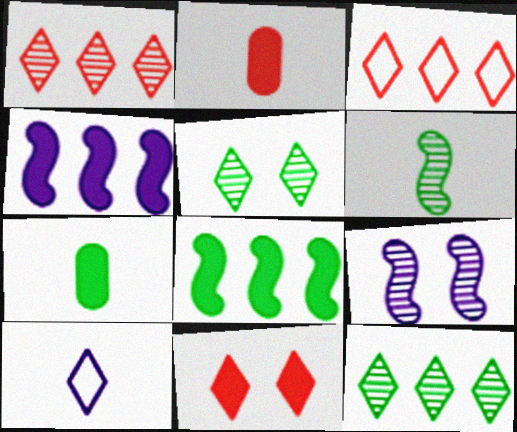[[2, 6, 10], 
[3, 7, 9], 
[4, 7, 11], 
[10, 11, 12]]